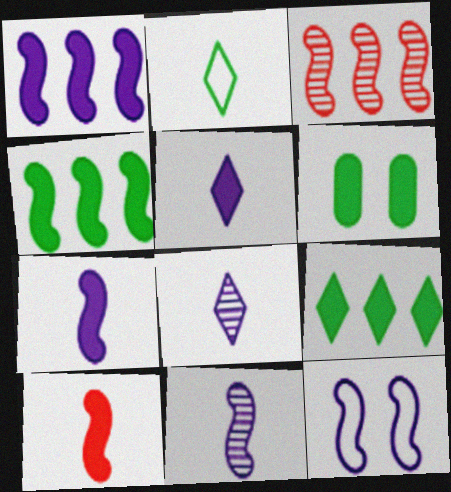[[1, 11, 12]]